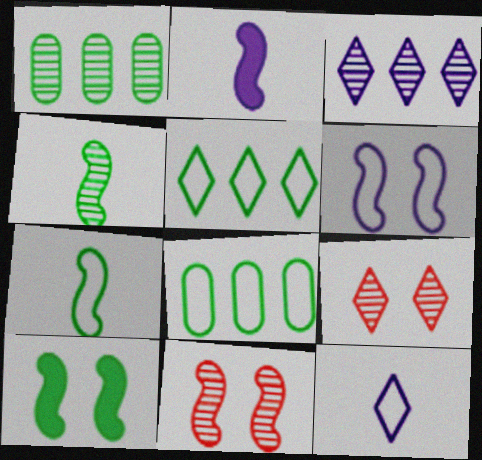[[2, 8, 9], 
[6, 10, 11]]